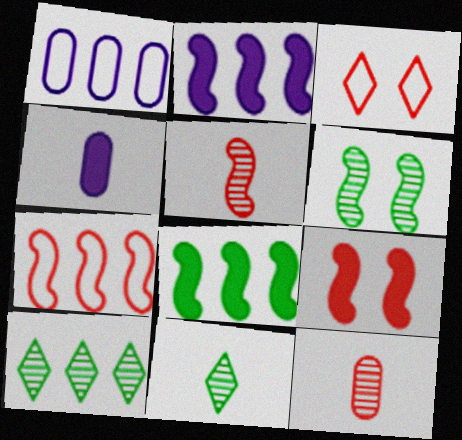[[1, 9, 11], 
[5, 7, 9]]